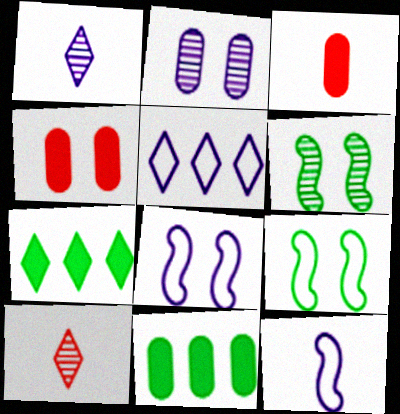[[3, 5, 6], 
[8, 10, 11]]